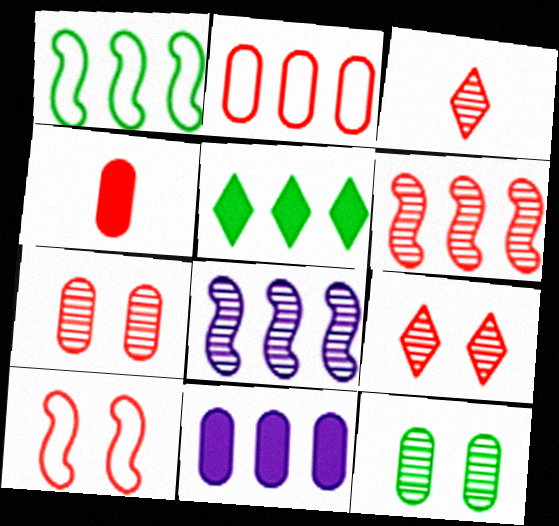[[2, 4, 7], 
[2, 5, 8], 
[3, 6, 7], 
[3, 8, 12]]